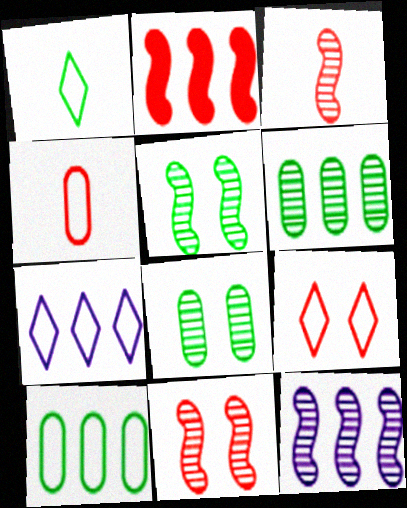[[1, 7, 9], 
[2, 6, 7], 
[3, 5, 12]]